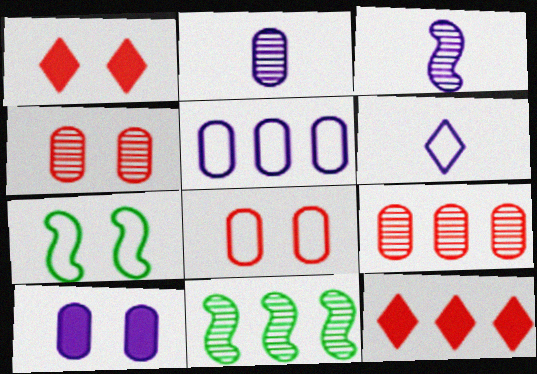[[2, 5, 10], 
[2, 7, 12], 
[5, 11, 12]]